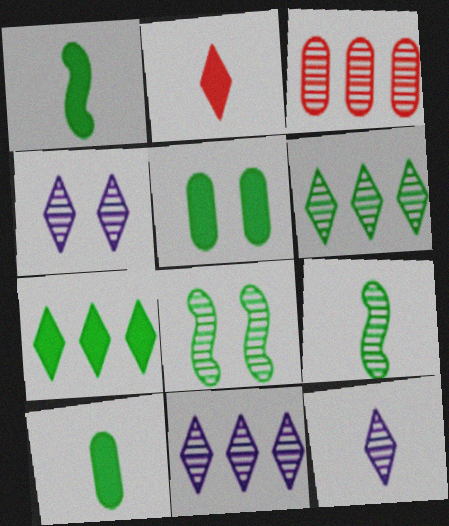[[1, 5, 7], 
[3, 4, 9], 
[3, 8, 12], 
[4, 11, 12]]